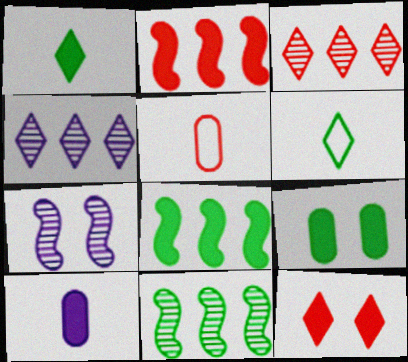[[1, 8, 9], 
[4, 6, 12], 
[6, 9, 11], 
[8, 10, 12]]